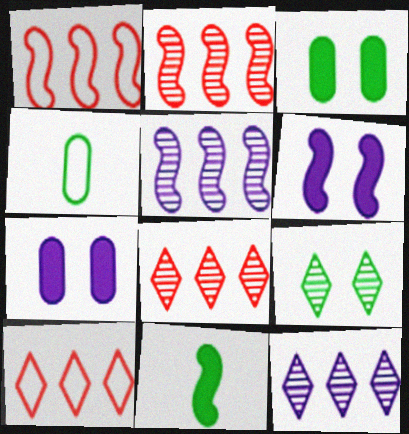[[4, 6, 8]]